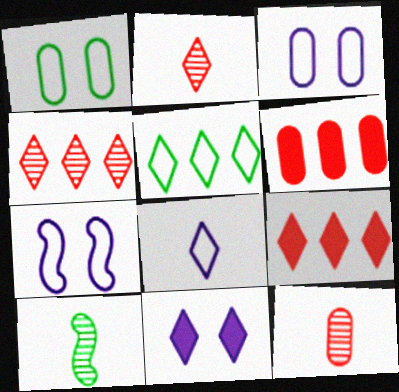[[2, 5, 11], 
[3, 9, 10]]